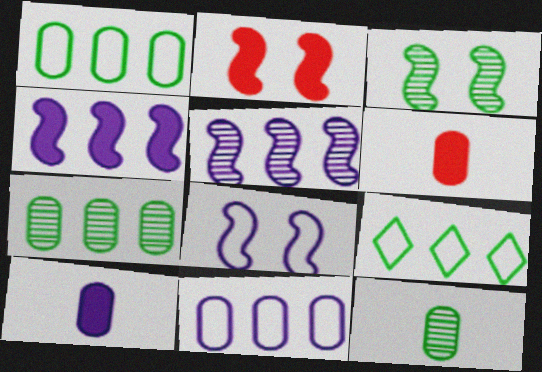[[2, 3, 8]]